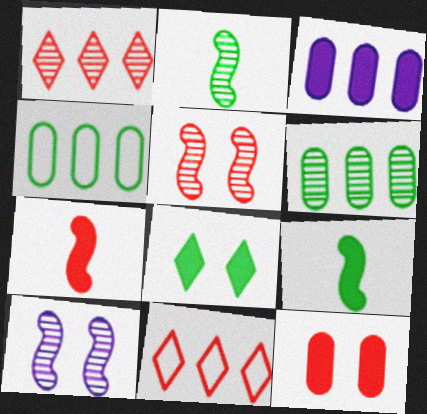[[2, 4, 8], 
[3, 7, 8]]